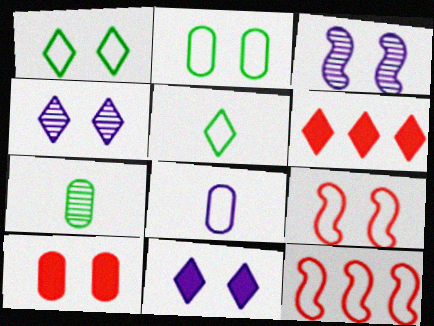[[1, 3, 10], 
[1, 8, 12], 
[4, 5, 6], 
[7, 11, 12]]